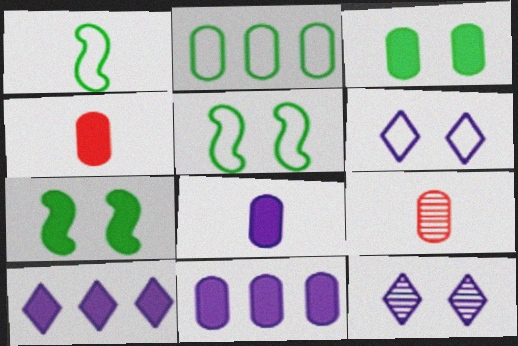[[3, 4, 11], 
[4, 7, 10], 
[5, 9, 10]]